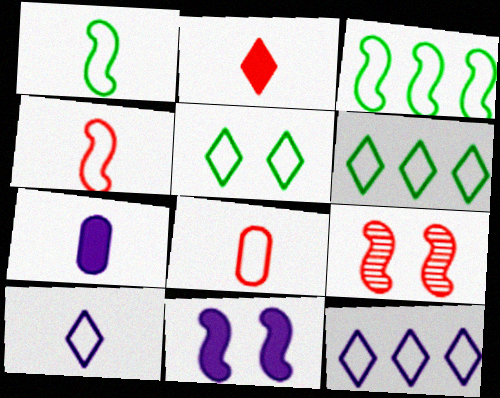[[1, 8, 10], 
[6, 7, 9]]